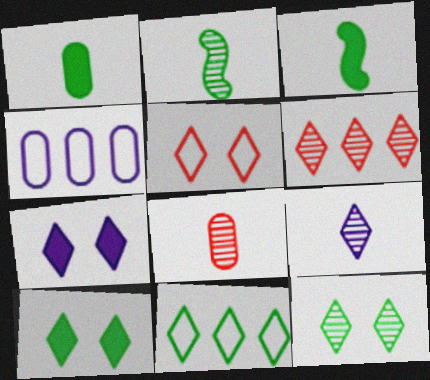[[2, 8, 9], 
[5, 7, 12], 
[6, 9, 12]]